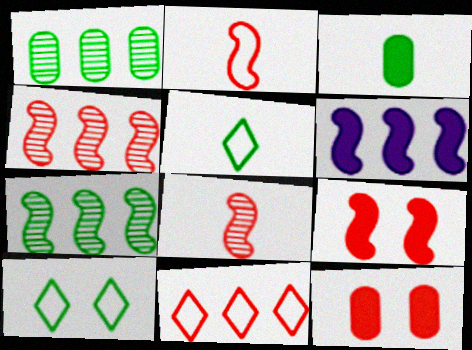[[1, 6, 11], 
[2, 4, 9], 
[3, 7, 10], 
[8, 11, 12]]